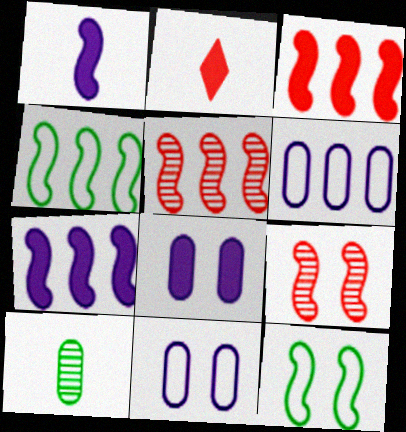[[1, 4, 9], 
[1, 5, 12], 
[4, 5, 7]]